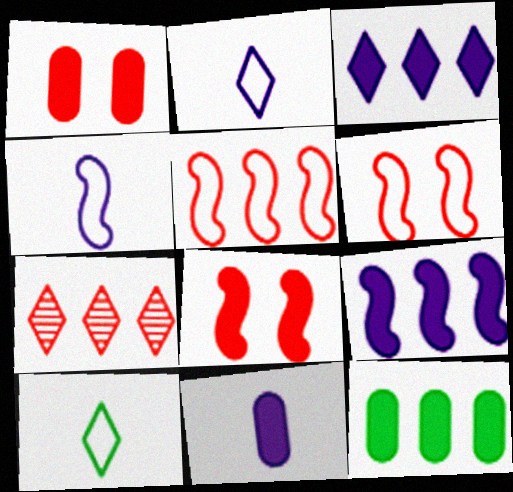[[1, 11, 12]]